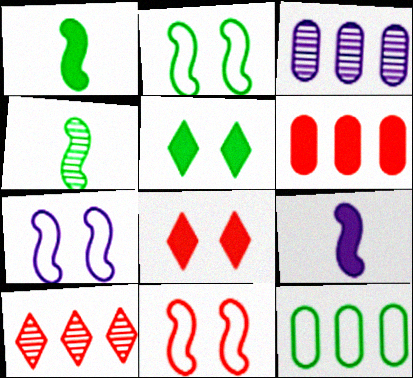[[2, 7, 11], 
[3, 6, 12], 
[4, 5, 12], 
[5, 6, 9]]